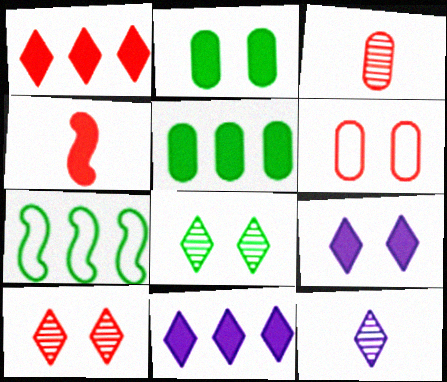[[2, 4, 11], 
[3, 7, 9], 
[4, 5, 9]]